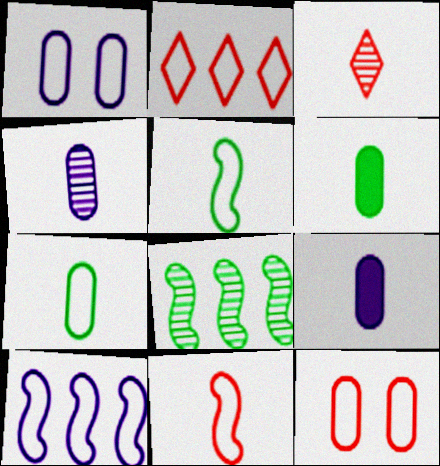[[1, 2, 5], 
[2, 11, 12], 
[3, 5, 9]]